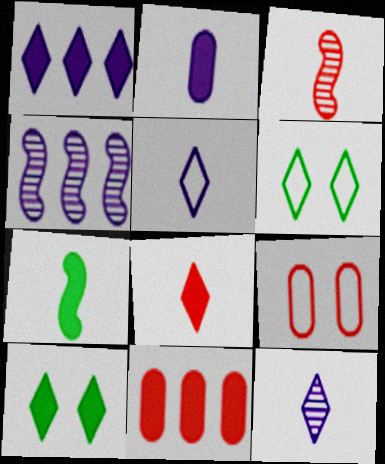[[1, 8, 10], 
[2, 7, 8]]